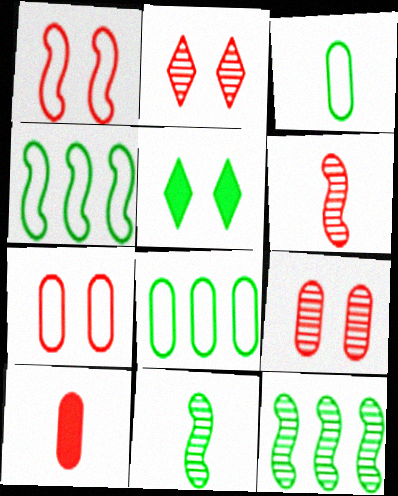[[3, 5, 12], 
[5, 8, 11]]